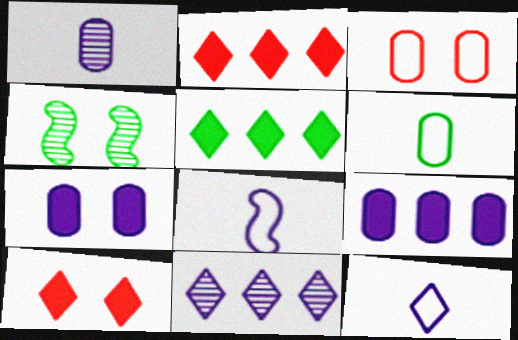[[4, 5, 6], 
[7, 8, 11]]